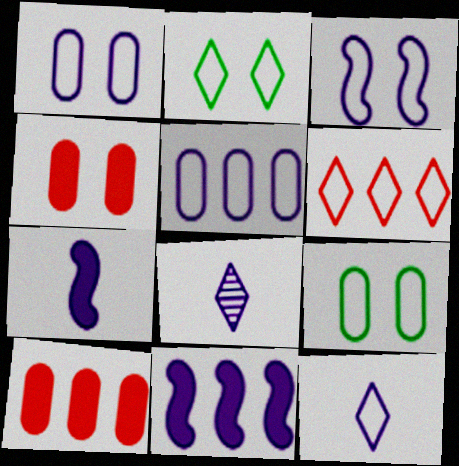[[1, 8, 11], 
[2, 6, 12], 
[3, 5, 12]]